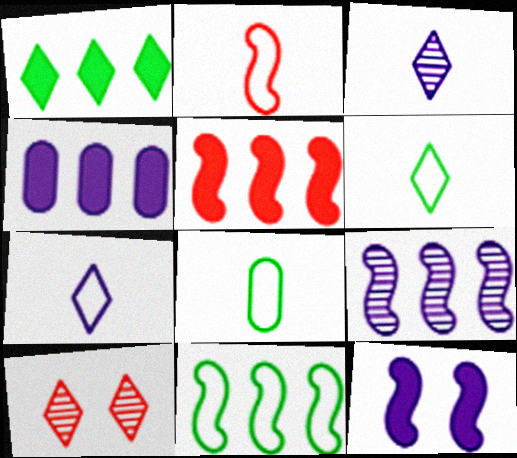[[1, 4, 5], 
[1, 7, 10], 
[2, 7, 8], 
[5, 9, 11]]